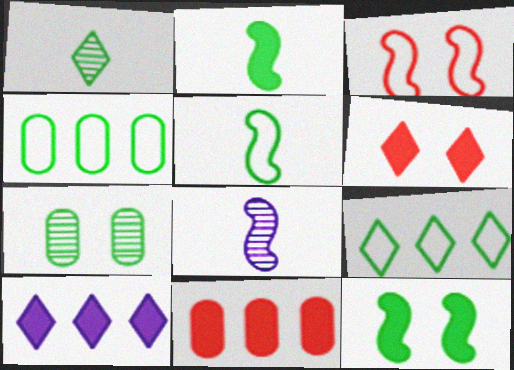[[1, 4, 12], 
[2, 7, 9], 
[4, 6, 8]]